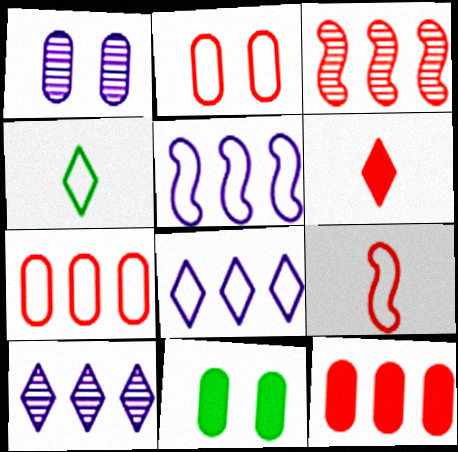[[1, 2, 11], 
[2, 3, 6], 
[2, 4, 5], 
[9, 10, 11]]